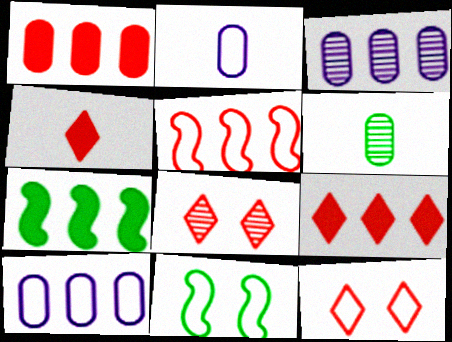[[2, 7, 8], 
[3, 4, 11]]